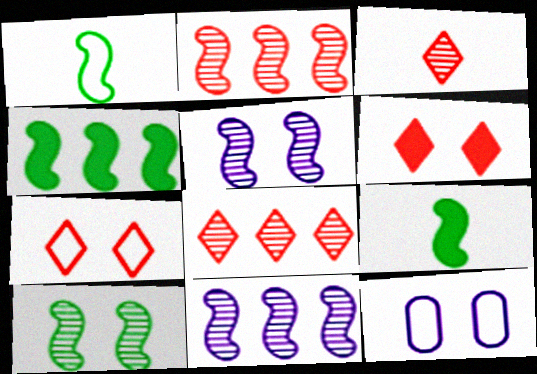[[1, 4, 10], 
[3, 4, 12], 
[6, 10, 12], 
[8, 9, 12]]